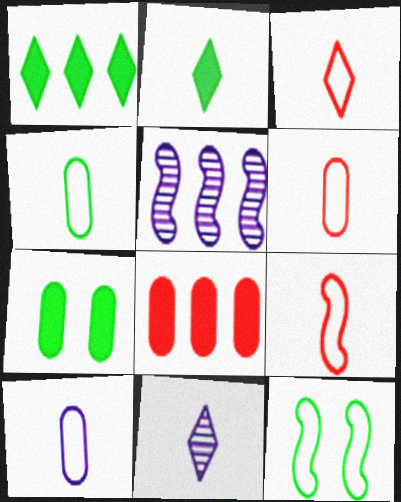[[2, 3, 11], 
[3, 5, 7], 
[3, 6, 9], 
[4, 6, 10], 
[8, 11, 12]]